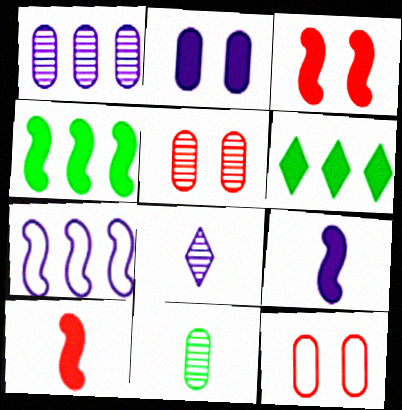[[1, 5, 11], 
[2, 6, 10], 
[2, 7, 8], 
[3, 4, 9], 
[4, 8, 12]]